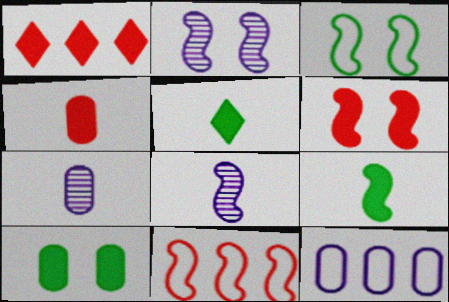[[1, 3, 7], 
[1, 4, 6], 
[2, 3, 6], 
[2, 9, 11]]